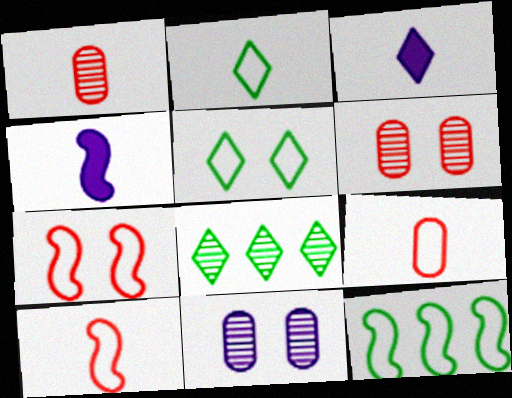[[1, 2, 4], 
[3, 6, 12]]